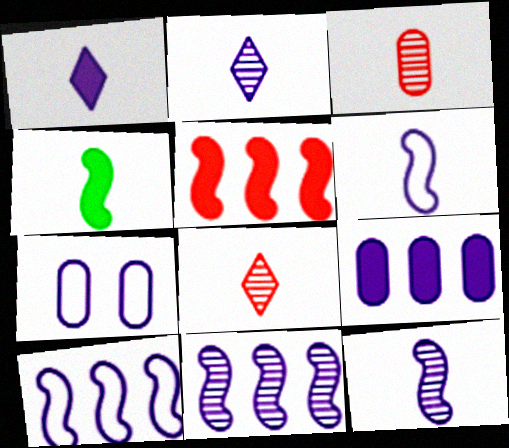[[1, 7, 11]]